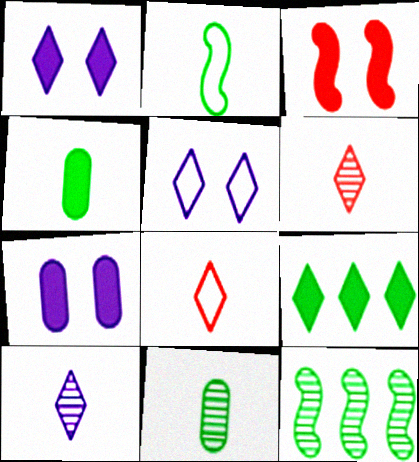[[5, 6, 9], 
[7, 8, 12]]